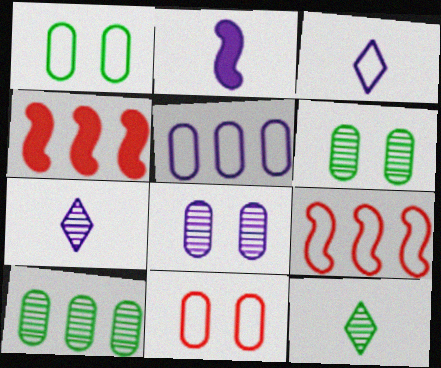[[1, 3, 9], 
[1, 4, 7], 
[3, 4, 6]]